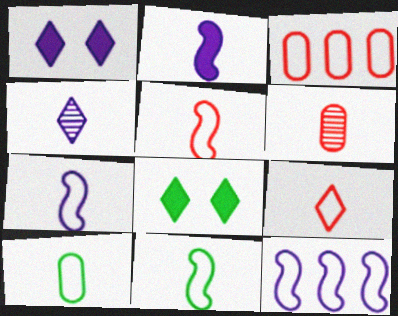[[5, 7, 11], 
[6, 8, 12], 
[7, 9, 10]]